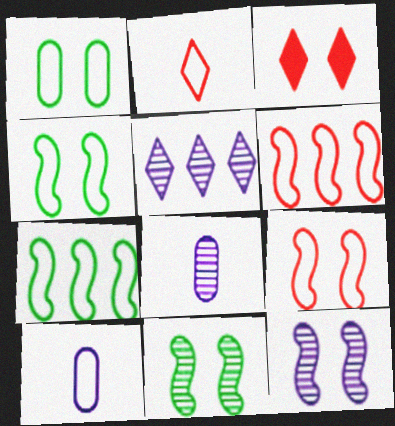[[1, 3, 12], 
[3, 7, 8], 
[5, 8, 12]]